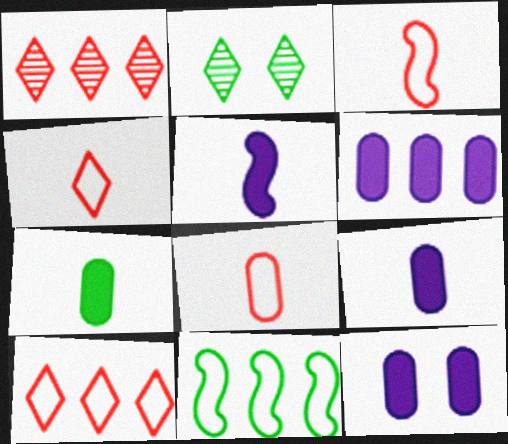[[1, 6, 11], 
[2, 3, 6], 
[2, 7, 11], 
[3, 4, 8], 
[6, 9, 12]]